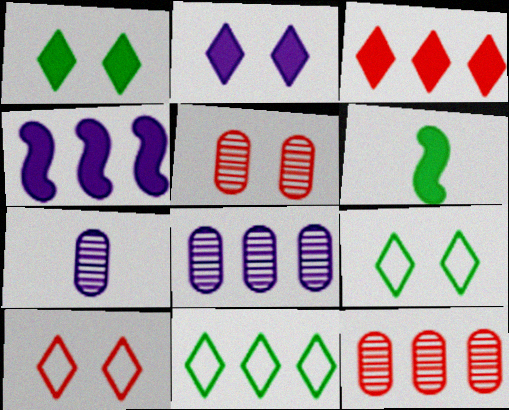[[4, 11, 12], 
[6, 8, 10]]